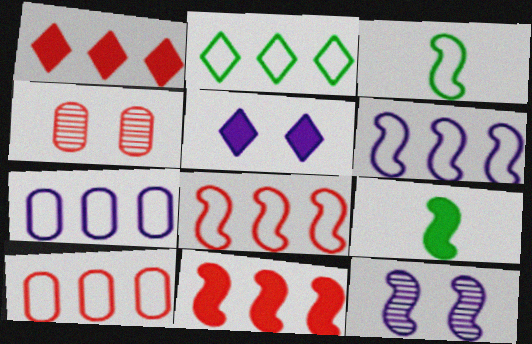[[2, 6, 10], 
[2, 7, 8], 
[3, 11, 12], 
[8, 9, 12]]